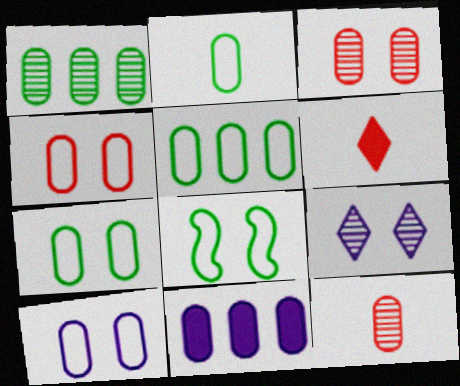[[2, 3, 11], 
[2, 5, 7], 
[4, 7, 10], 
[7, 11, 12]]